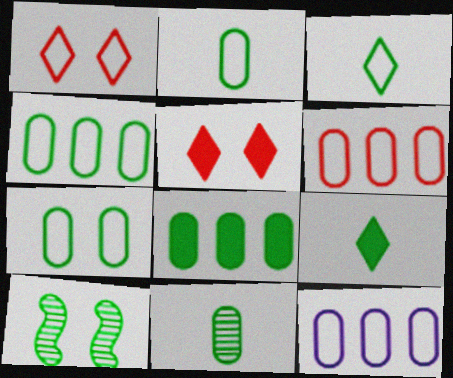[[2, 4, 7], 
[3, 8, 10], 
[4, 6, 12], 
[4, 9, 10], 
[7, 8, 11]]